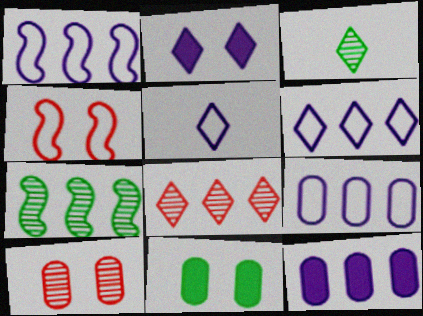[[1, 6, 9], 
[3, 4, 12]]